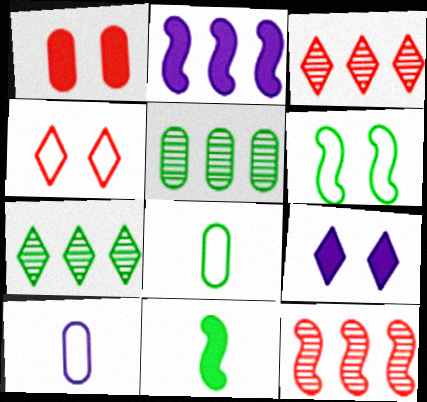[[1, 5, 10], 
[8, 9, 12]]